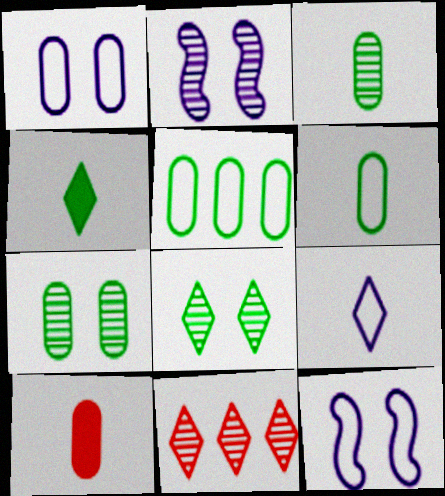[[2, 3, 11]]